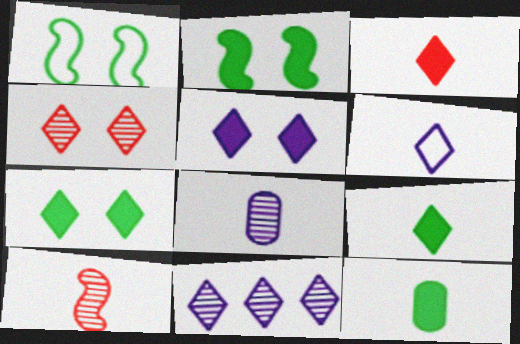[[5, 6, 11], 
[6, 10, 12]]